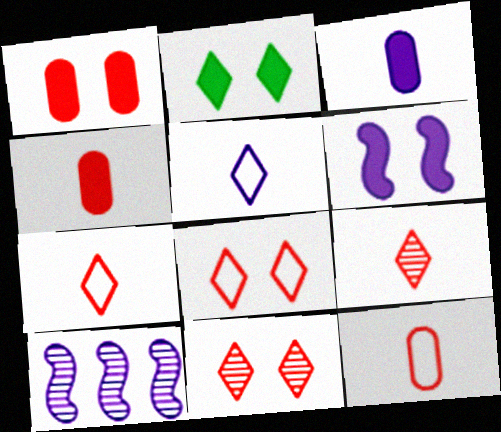[[1, 2, 6], 
[2, 10, 12]]